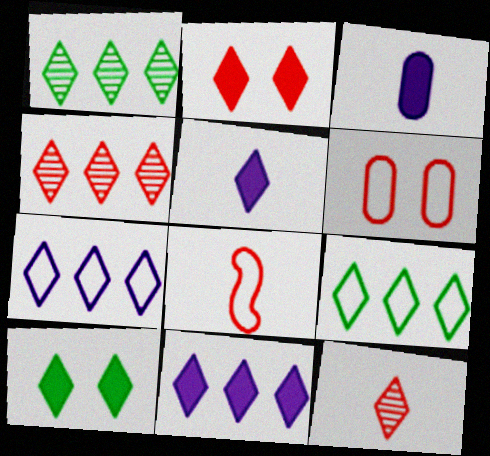[[4, 9, 11], 
[7, 10, 12]]